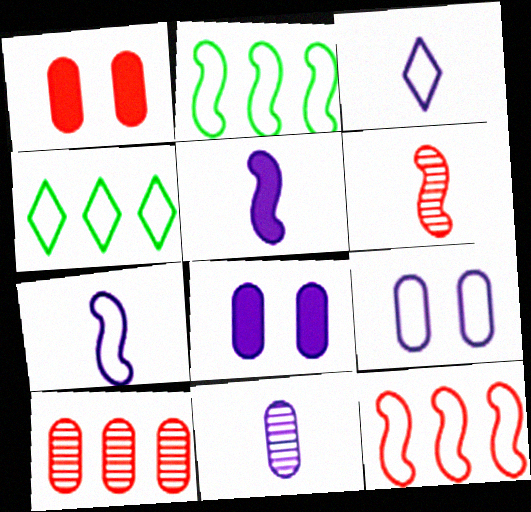[[3, 5, 11], 
[4, 6, 8]]